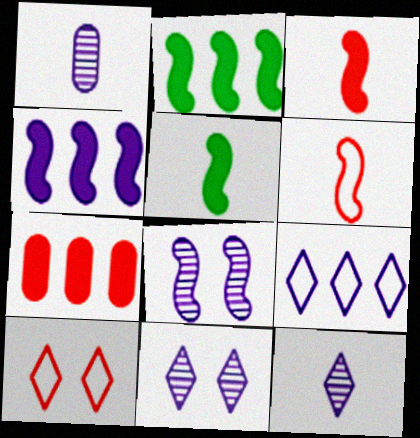[[1, 2, 10], 
[2, 6, 8]]